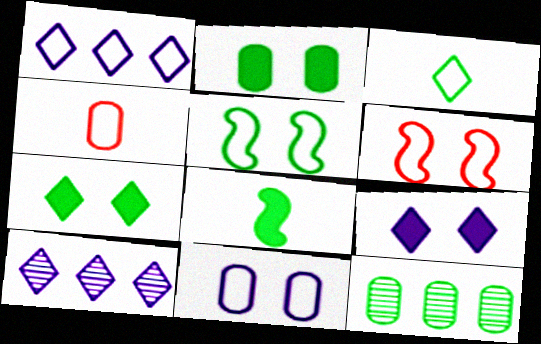[[1, 4, 5]]